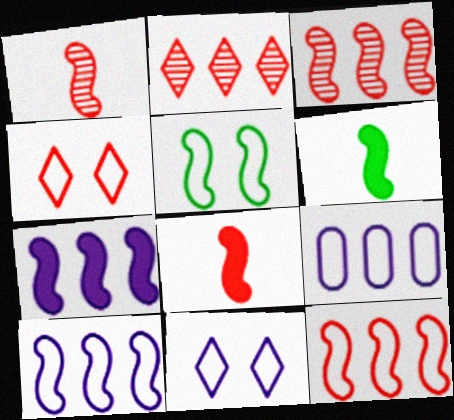[[1, 5, 7]]